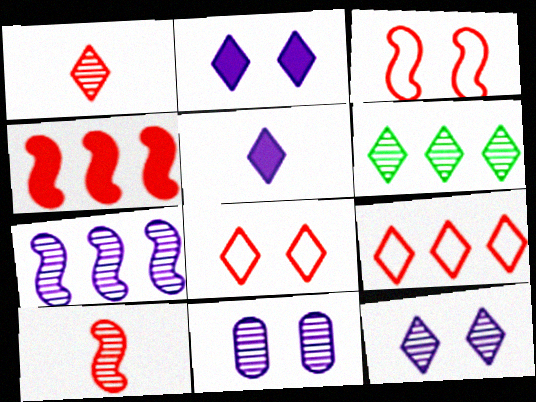[[1, 6, 12], 
[3, 4, 10], 
[5, 6, 8], 
[6, 10, 11]]